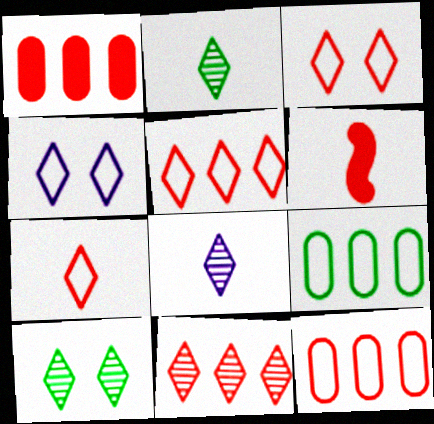[[3, 5, 7], 
[8, 10, 11]]